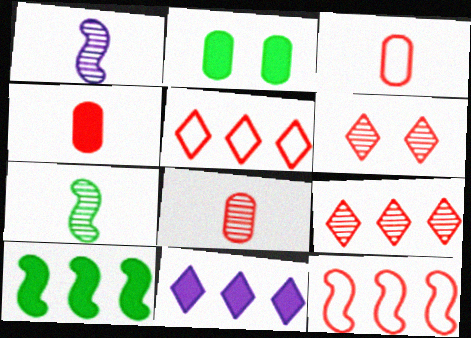[[1, 2, 5], 
[3, 4, 8], 
[4, 6, 12]]